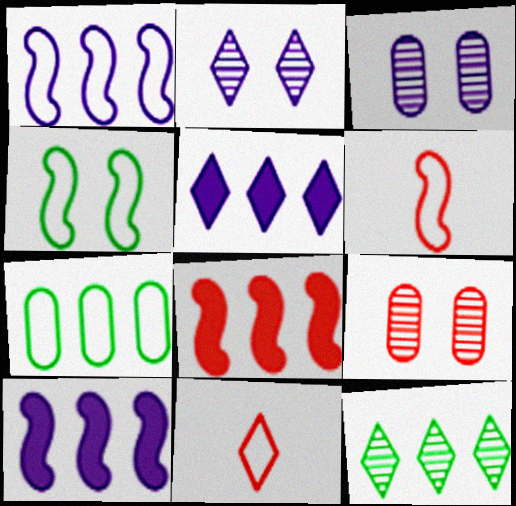[[1, 4, 6], 
[8, 9, 11]]